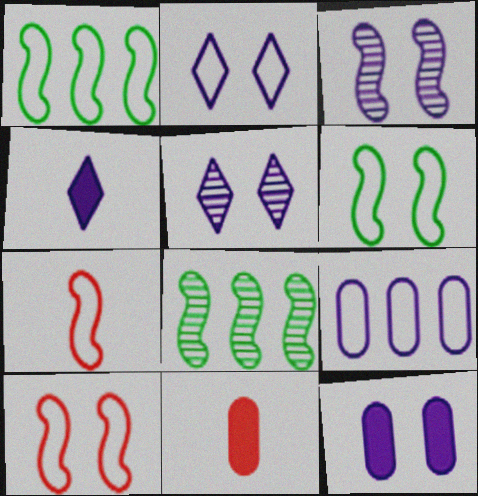[[1, 5, 11], 
[2, 3, 12], 
[2, 8, 11], 
[3, 4, 9]]